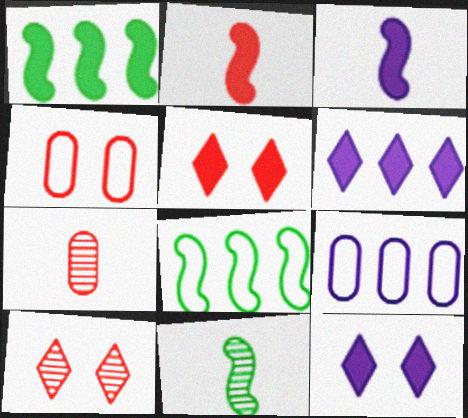[[4, 6, 11], 
[5, 9, 11], 
[7, 8, 12]]